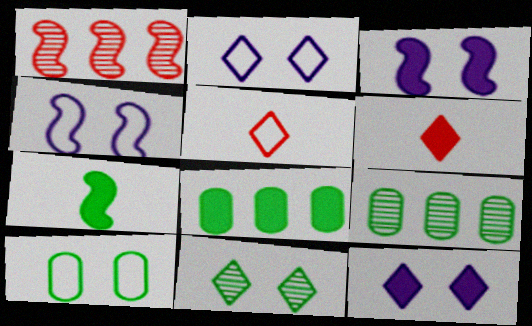[[1, 4, 7], 
[3, 5, 9], 
[3, 6, 8], 
[4, 6, 9]]